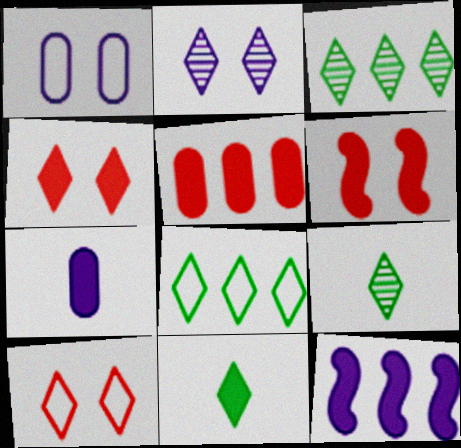[]